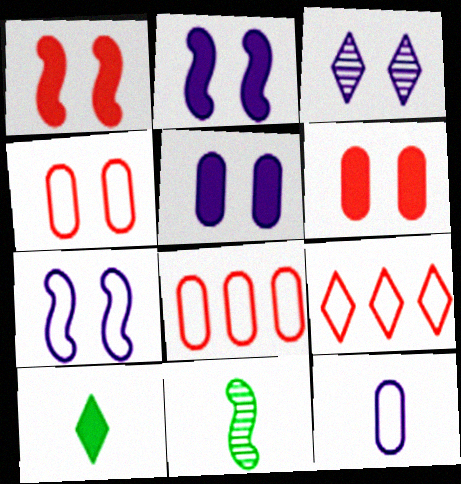[[3, 5, 7], 
[3, 9, 10], 
[5, 9, 11]]